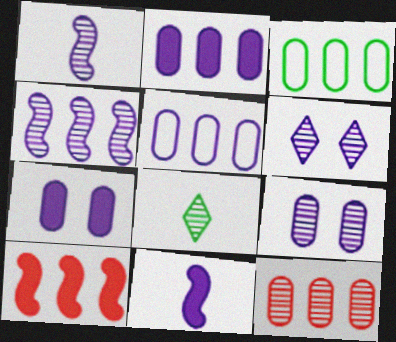[[2, 3, 12], 
[5, 6, 11]]